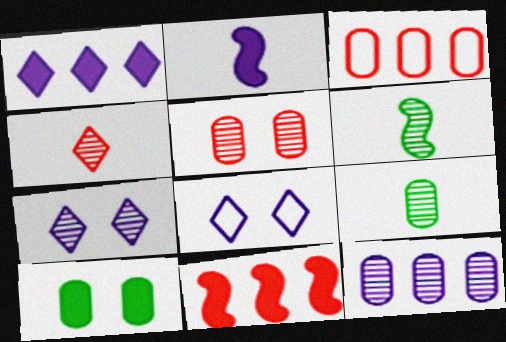[[2, 8, 12], 
[5, 9, 12], 
[8, 9, 11]]